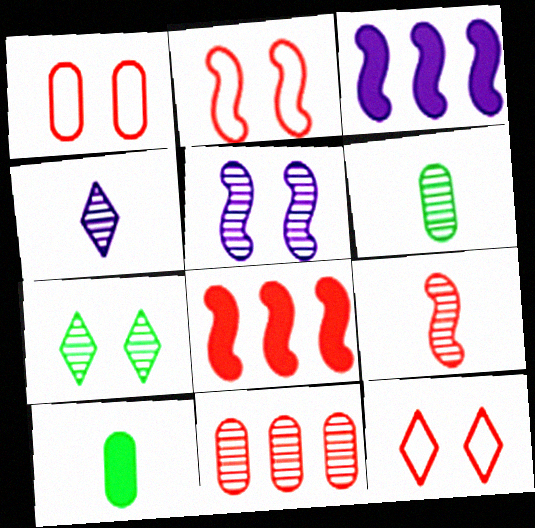[[1, 2, 12], 
[2, 8, 9], 
[3, 6, 12], 
[4, 6, 9]]